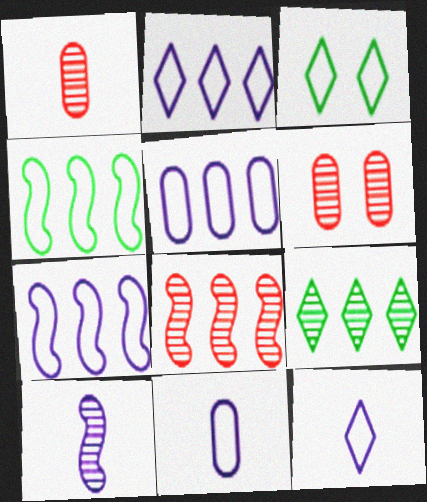[[2, 5, 7], 
[6, 9, 10]]